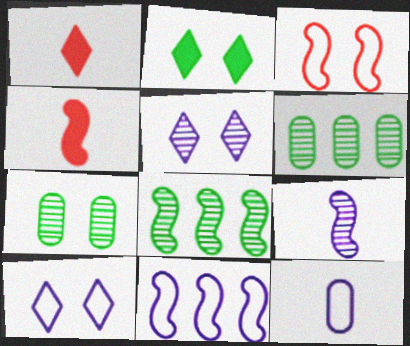[[1, 7, 11], 
[4, 6, 10], 
[10, 11, 12]]